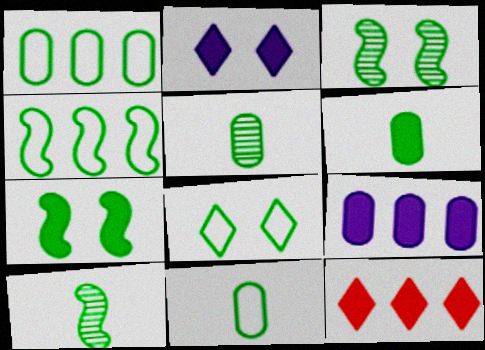[[4, 7, 10], 
[4, 8, 11], 
[5, 6, 11]]